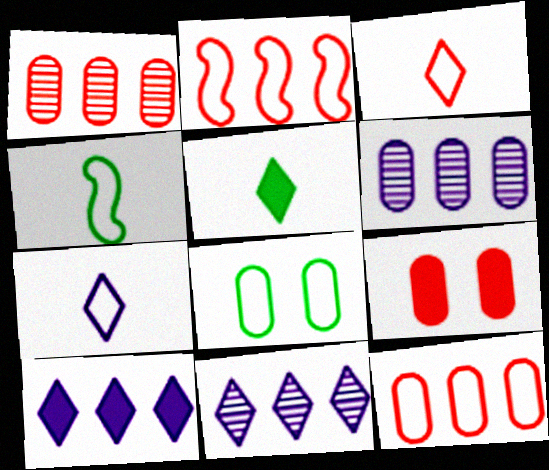[[2, 7, 8], 
[4, 9, 11]]